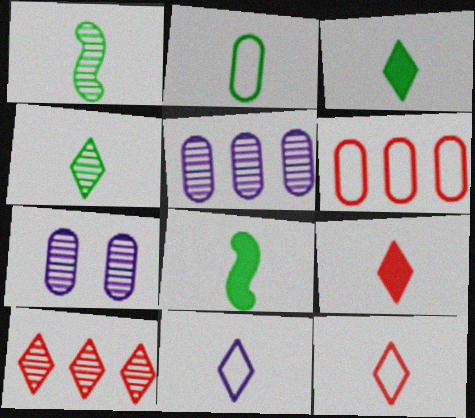[[1, 2, 3], 
[1, 7, 10], 
[2, 4, 8], 
[4, 9, 11]]